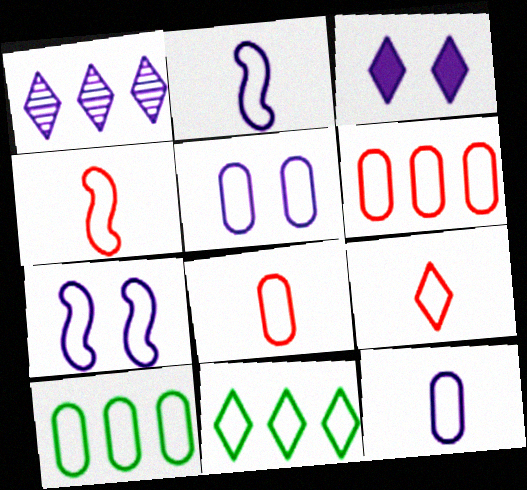[[4, 5, 11], 
[4, 8, 9], 
[5, 8, 10], 
[7, 8, 11], 
[7, 9, 10]]